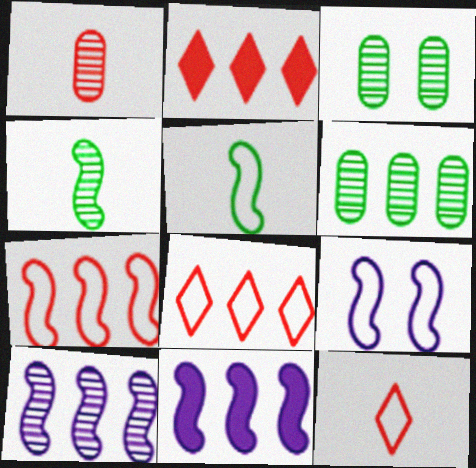[[3, 11, 12], 
[5, 7, 9], 
[6, 8, 11]]